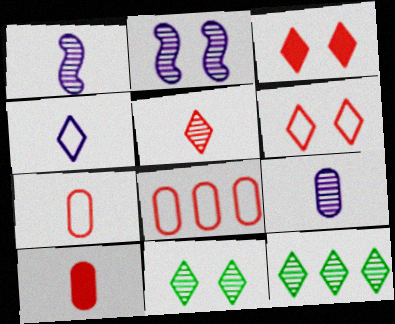[[3, 4, 12]]